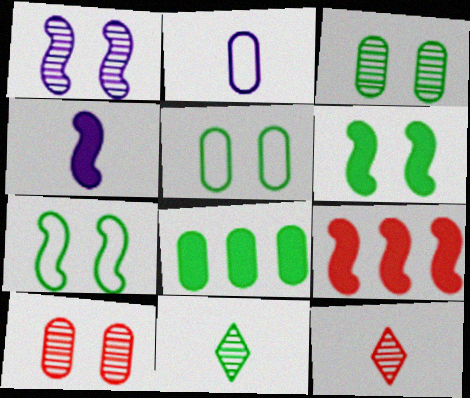[[2, 8, 10], 
[4, 6, 9], 
[7, 8, 11]]